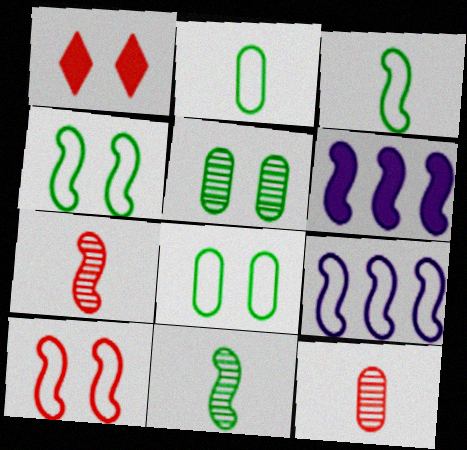[[3, 9, 10], 
[4, 6, 7], 
[6, 10, 11]]